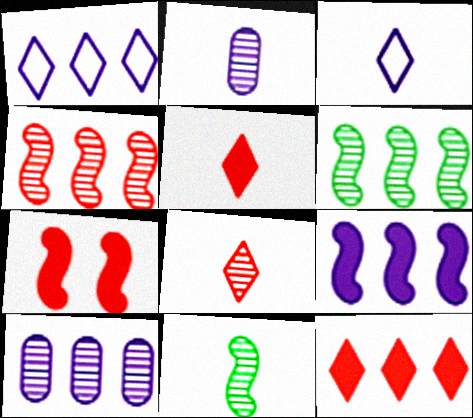[[1, 9, 10], 
[2, 8, 11]]